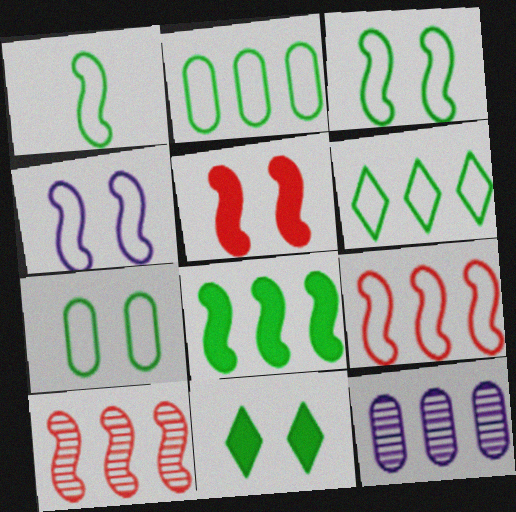[[1, 4, 9], 
[1, 6, 7]]